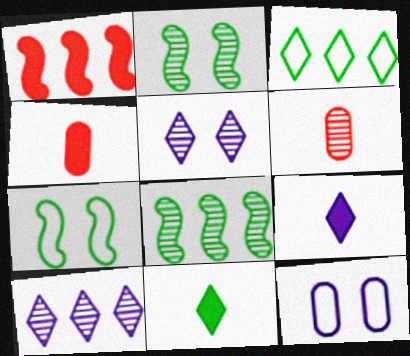[[2, 6, 10], 
[4, 7, 10], 
[5, 6, 8]]